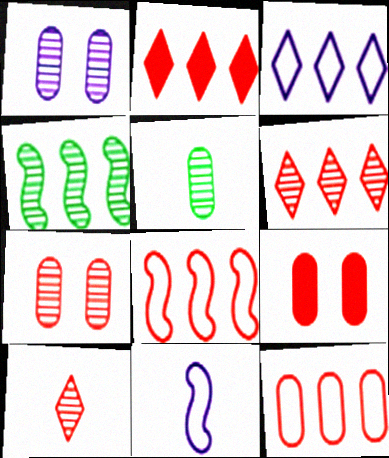[[1, 4, 10], 
[8, 9, 10]]